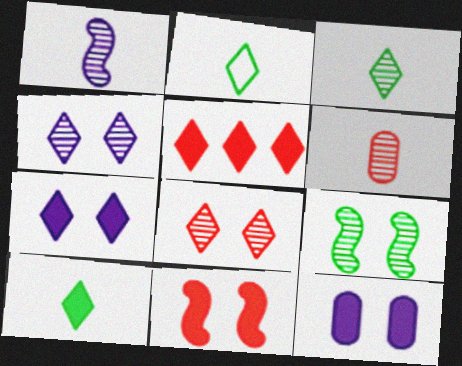[[1, 3, 6], 
[2, 3, 10], 
[2, 4, 5], 
[5, 7, 10]]